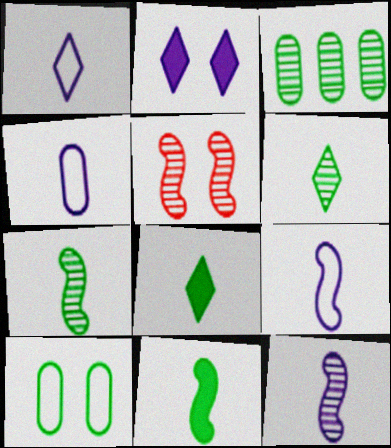[[1, 4, 9], 
[2, 5, 10]]